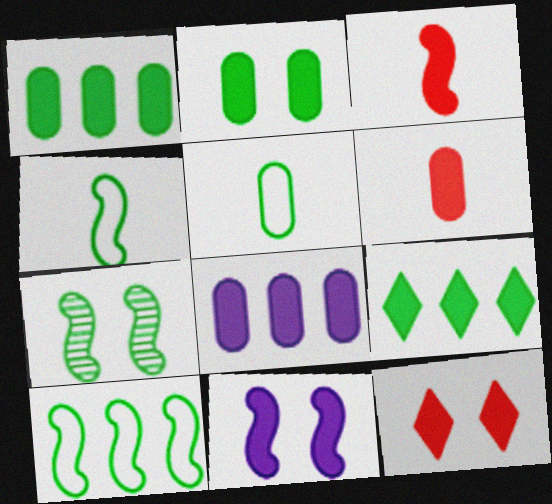[[2, 6, 8], 
[2, 11, 12], 
[5, 7, 9], 
[6, 9, 11]]